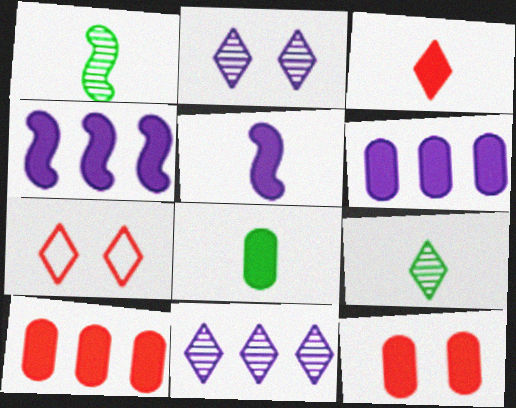[[1, 6, 7], 
[3, 5, 8], 
[6, 8, 12]]